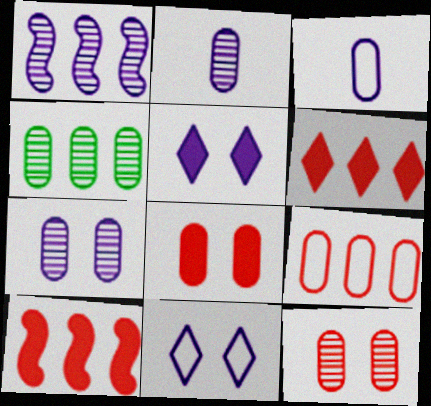[[1, 3, 5], 
[2, 4, 12], 
[3, 4, 8]]